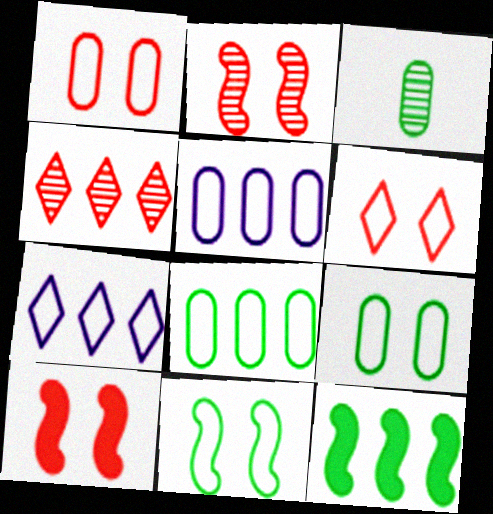[[3, 7, 10], 
[4, 5, 12]]